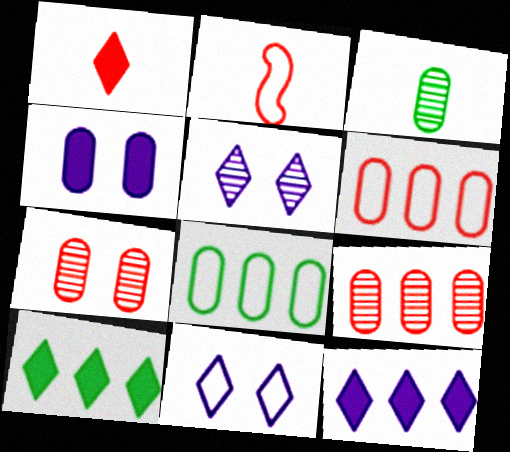[[2, 8, 11], 
[3, 4, 6]]